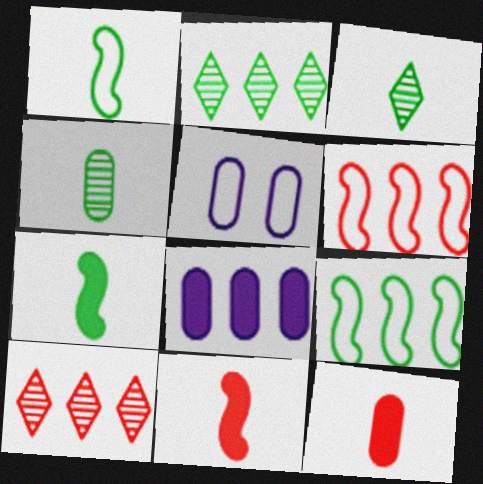[[2, 5, 11], 
[2, 6, 8], 
[5, 7, 10], 
[8, 9, 10]]